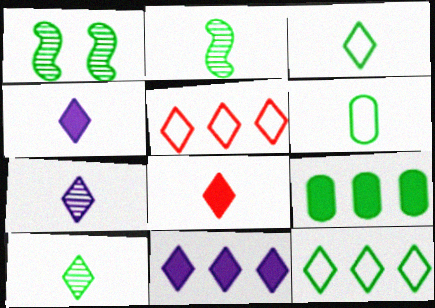[[1, 3, 9], 
[3, 7, 8]]